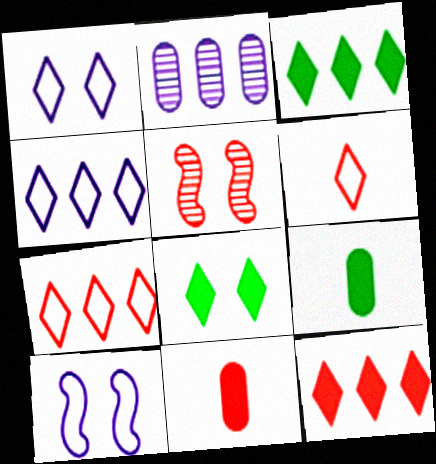[[4, 5, 9], 
[5, 7, 11]]